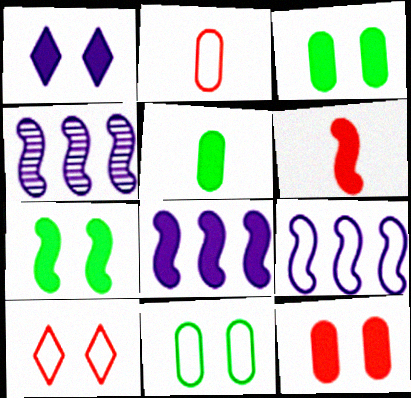[[1, 7, 12], 
[4, 5, 10], 
[4, 8, 9], 
[6, 7, 8]]